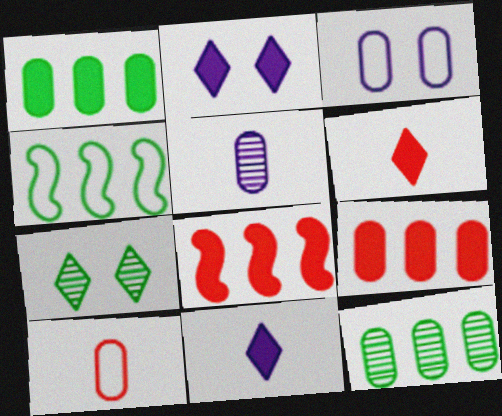[]